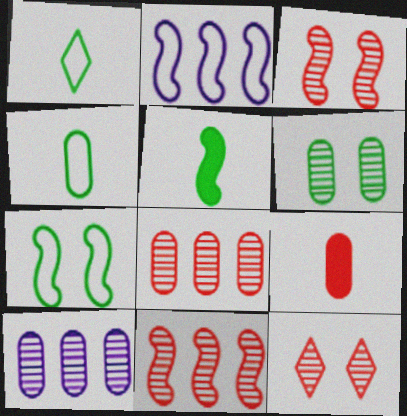[[2, 3, 5]]